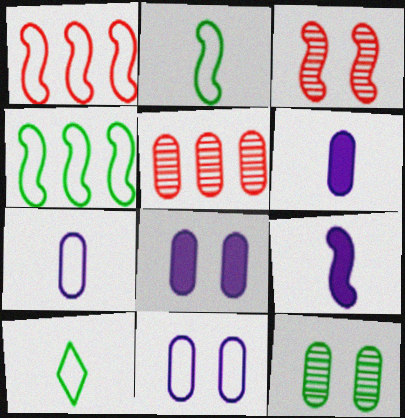[[1, 10, 11], 
[3, 4, 9]]